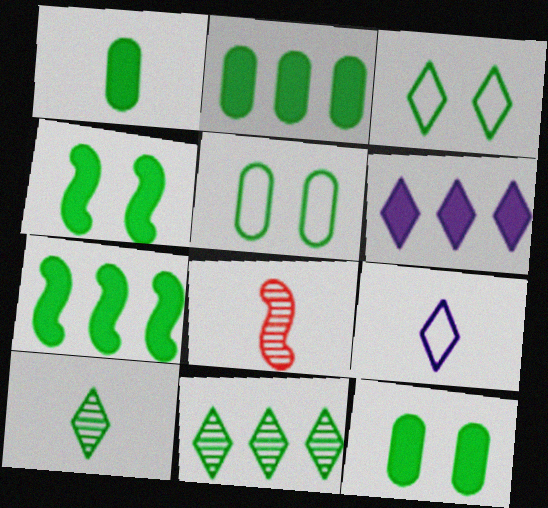[[1, 2, 12], 
[1, 8, 9], 
[5, 6, 8], 
[5, 7, 10]]